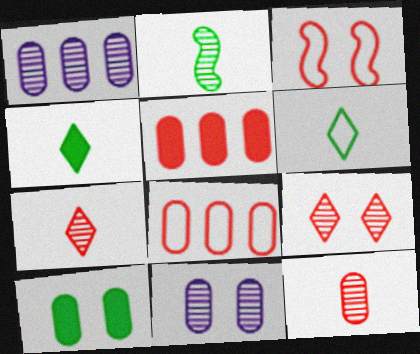[[1, 2, 9], 
[1, 3, 4], 
[3, 5, 7]]